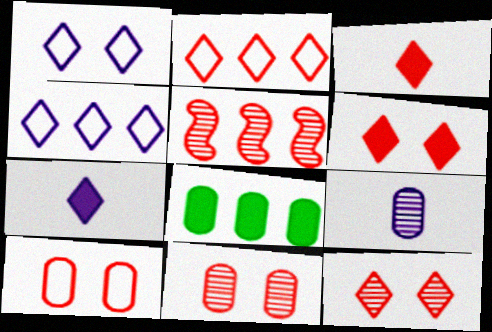[[2, 3, 12], 
[3, 5, 10], 
[4, 5, 8], 
[8, 9, 10]]